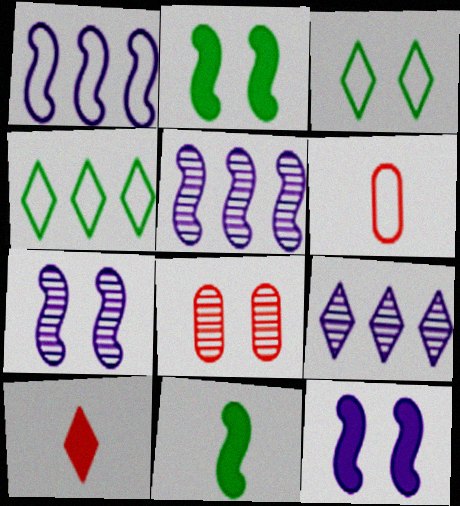[[1, 3, 6], 
[2, 6, 9], 
[3, 8, 12], 
[3, 9, 10]]